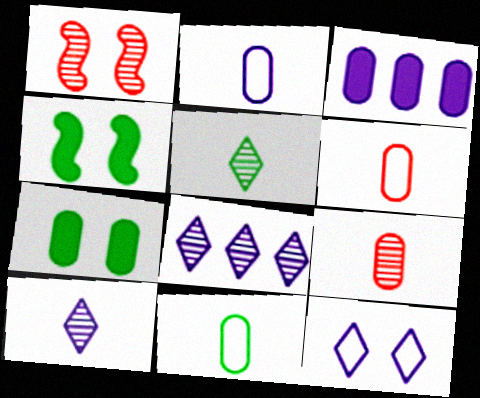[[1, 7, 12], 
[2, 6, 11], 
[4, 6, 8]]